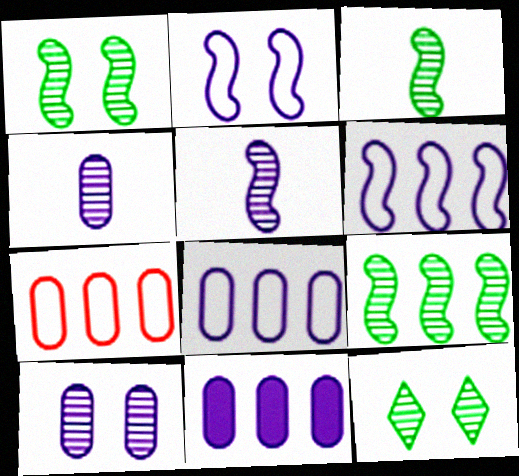[[1, 3, 9]]